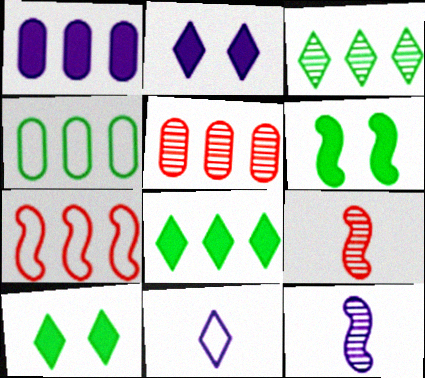[[1, 3, 7], 
[1, 4, 5], 
[2, 4, 9], 
[5, 6, 11], 
[6, 7, 12]]